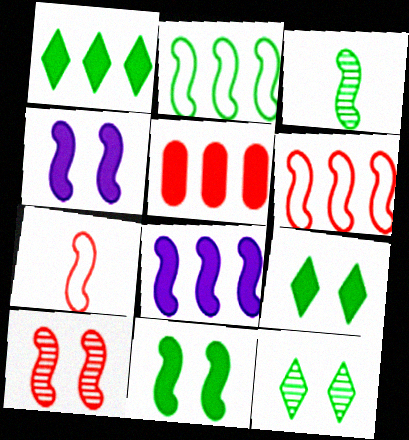[[1, 5, 8], 
[2, 3, 11], 
[3, 4, 6]]